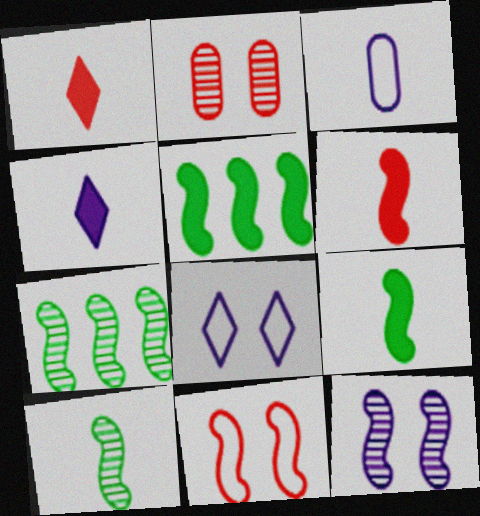[[1, 3, 10]]